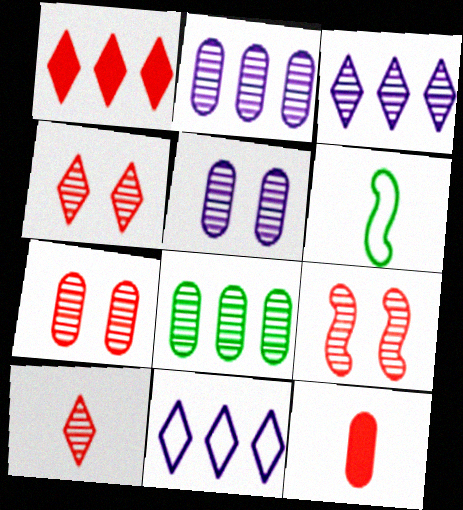[[1, 5, 6], 
[4, 7, 9]]